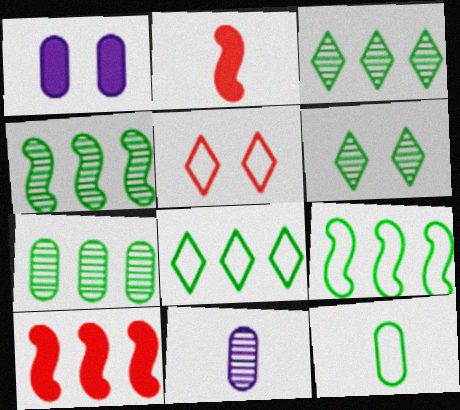[[3, 4, 7]]